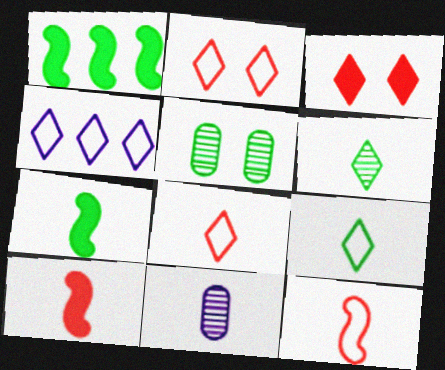[[1, 2, 11], 
[1, 5, 9], 
[2, 4, 9], 
[3, 4, 6], 
[4, 5, 10], 
[7, 8, 11], 
[9, 10, 11]]